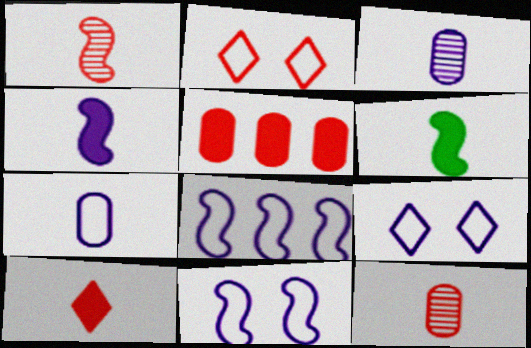[[1, 2, 5], 
[7, 8, 9]]